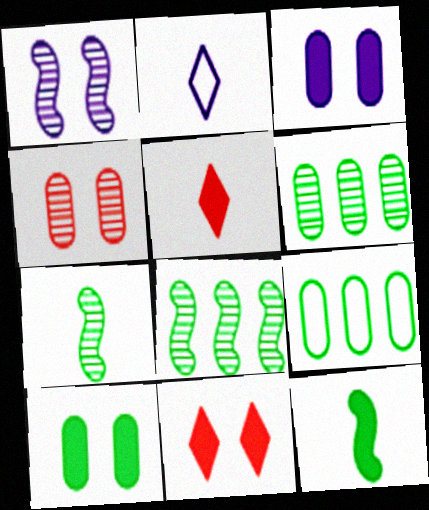[[1, 5, 9]]